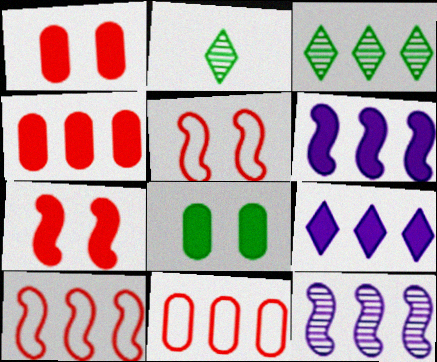[[3, 6, 11]]